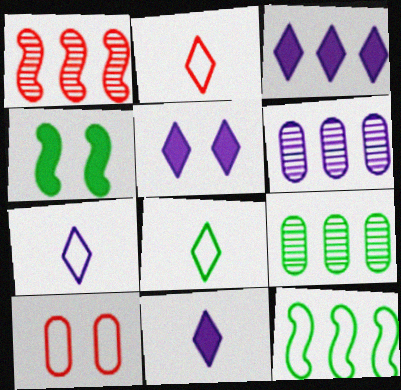[[2, 4, 6], 
[2, 7, 8], 
[3, 5, 11], 
[4, 8, 9], 
[7, 10, 12]]